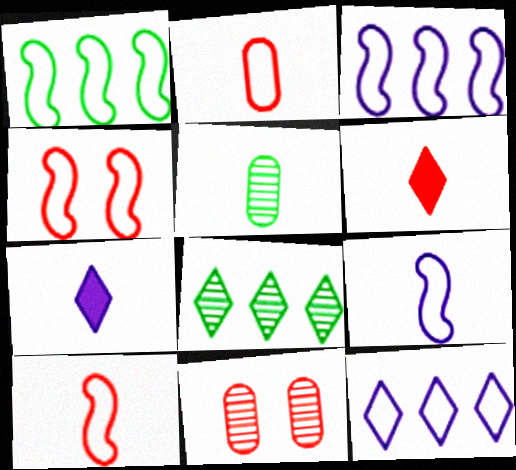[[1, 4, 9], 
[1, 7, 11], 
[5, 6, 9], 
[5, 7, 10]]